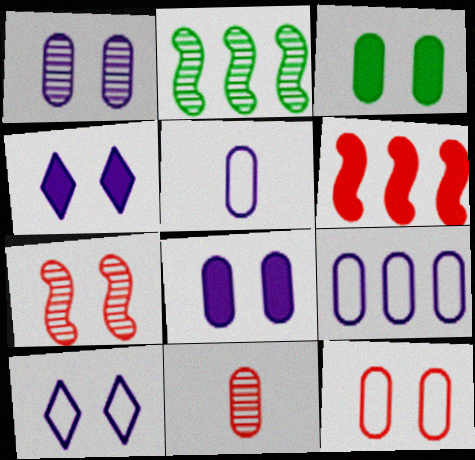[[1, 3, 12], 
[3, 7, 10], 
[3, 9, 11]]